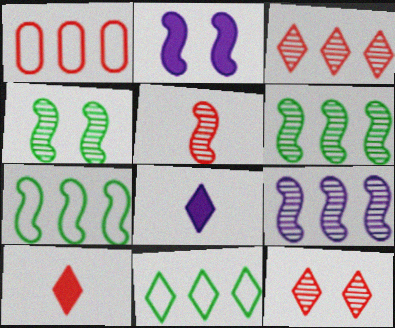[[1, 4, 8], 
[2, 5, 7], 
[4, 5, 9], 
[8, 11, 12]]